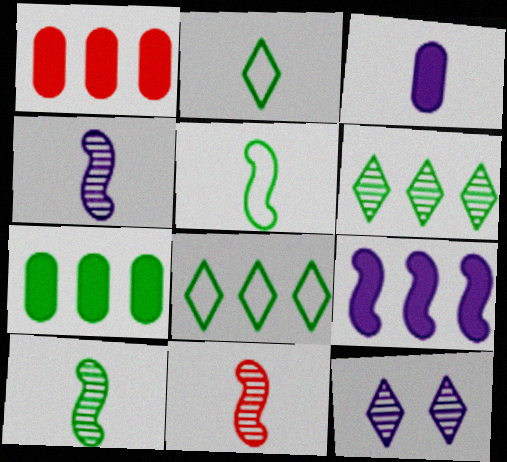[[1, 5, 12], 
[2, 3, 11], 
[4, 10, 11]]